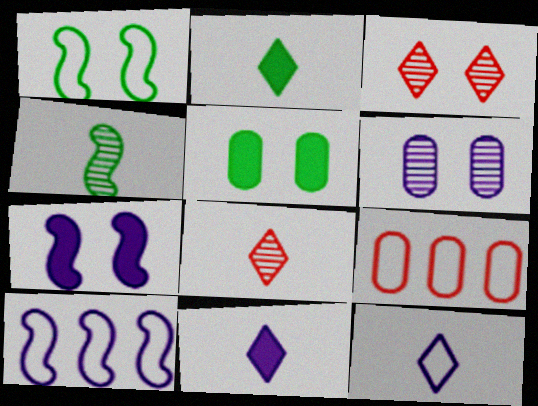[[1, 9, 12], 
[2, 8, 12], 
[5, 8, 10], 
[6, 10, 11]]